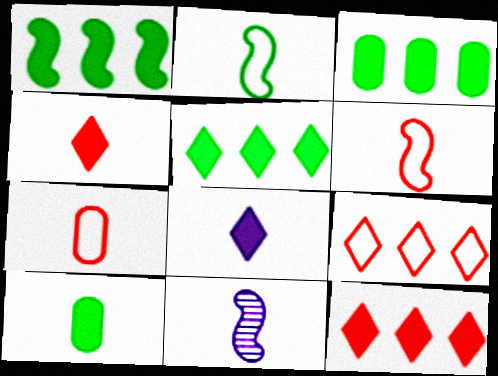[[1, 3, 5]]